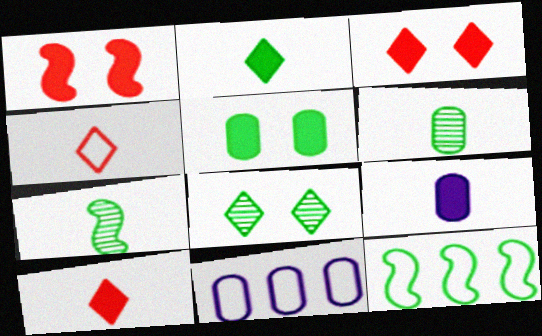[[3, 7, 11], 
[4, 7, 9]]